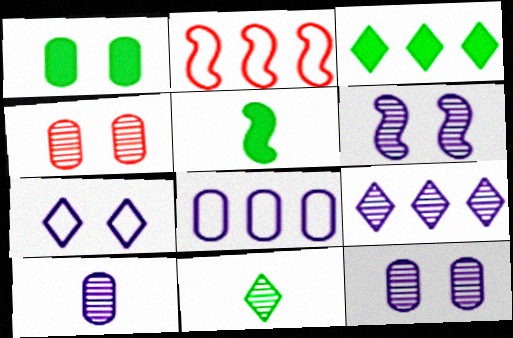[[1, 3, 5], 
[2, 5, 6], 
[6, 9, 10]]